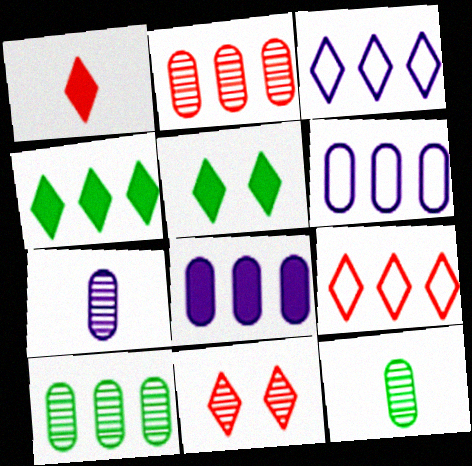[[1, 9, 11]]